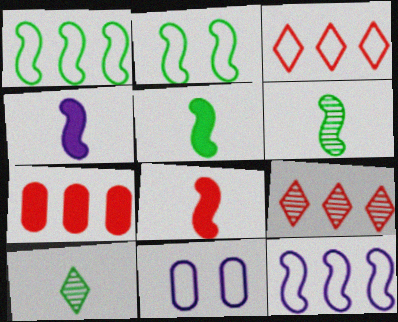[[4, 5, 8], 
[5, 9, 11]]